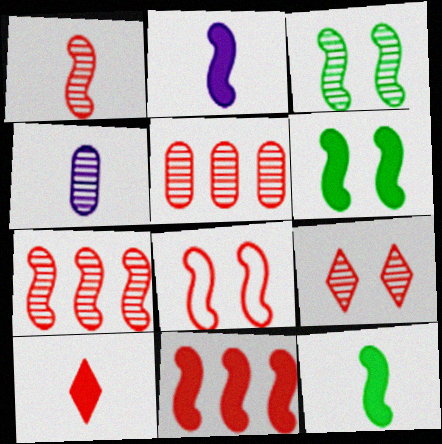[[1, 5, 9], 
[1, 8, 11], 
[2, 6, 11], 
[5, 8, 10]]